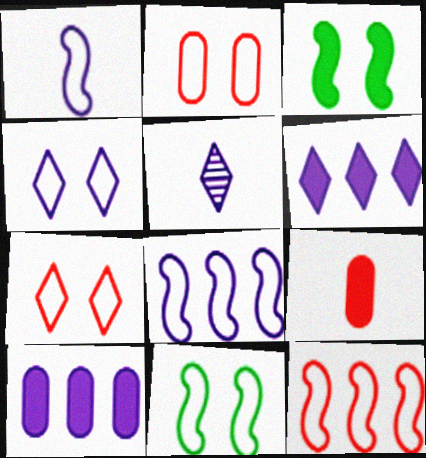[[1, 11, 12], 
[2, 4, 11], 
[3, 6, 9], 
[4, 5, 6]]